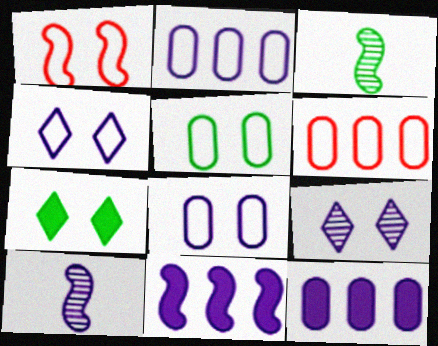[[1, 3, 11], 
[1, 4, 5], 
[4, 10, 12], 
[6, 7, 10]]